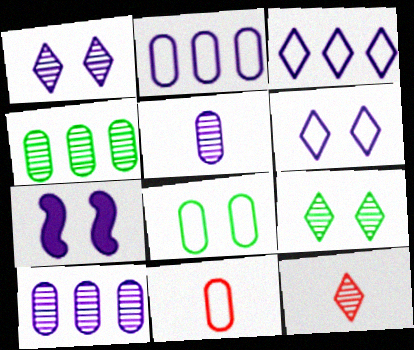[[2, 8, 11], 
[3, 5, 7]]